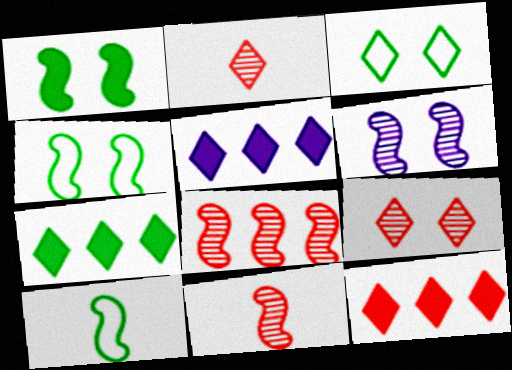[[2, 3, 5], 
[5, 7, 12]]